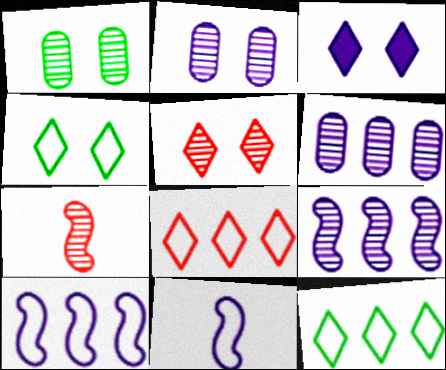[[3, 4, 5], 
[3, 6, 11]]